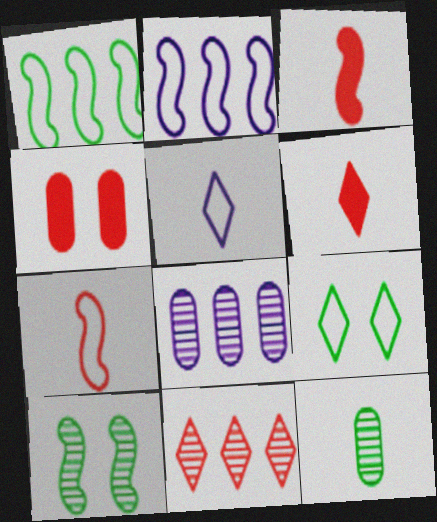[[2, 3, 10], 
[3, 5, 12], 
[3, 8, 9], 
[4, 7, 11]]